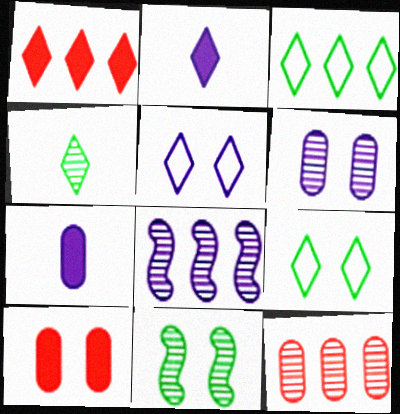[[1, 4, 5], 
[5, 7, 8], 
[5, 10, 11]]